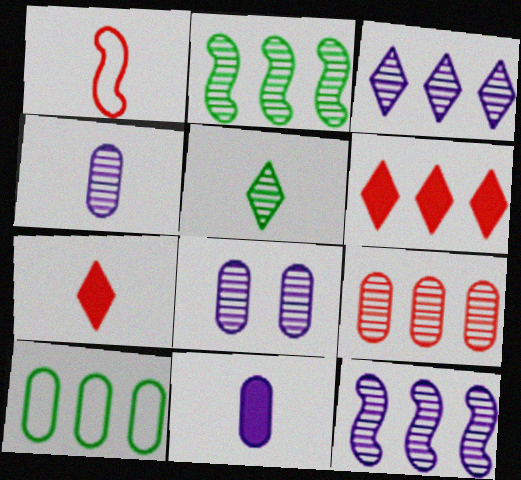[[1, 5, 11], 
[2, 3, 9], 
[6, 10, 12]]